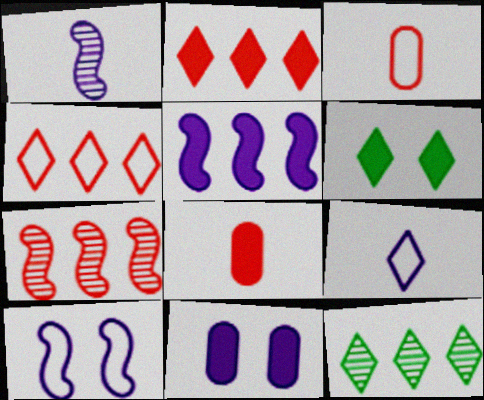[[1, 5, 10], 
[5, 6, 8], 
[8, 10, 12]]